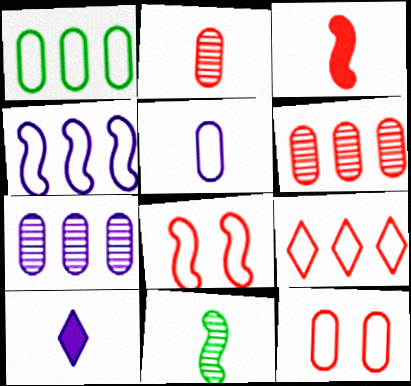[[1, 4, 9], 
[1, 5, 12]]